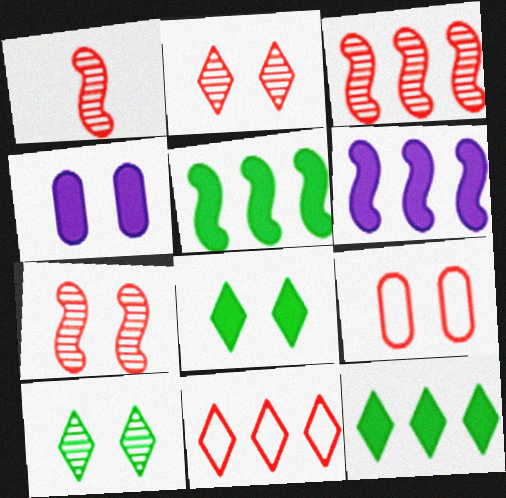[[1, 3, 7]]